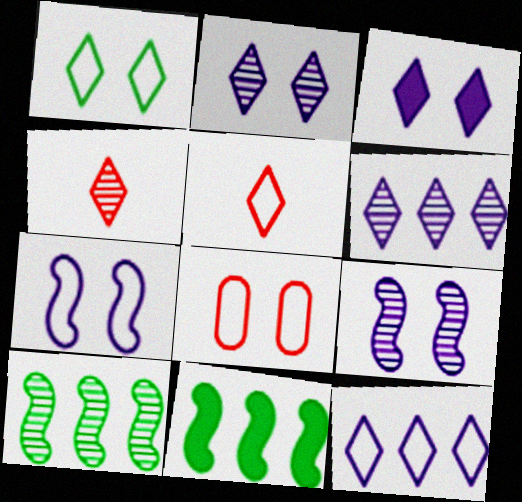[[1, 5, 12], 
[1, 7, 8]]